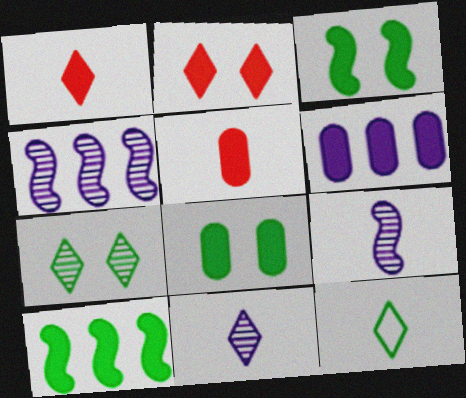[[1, 3, 6], 
[1, 11, 12], 
[5, 6, 8], 
[5, 9, 12]]